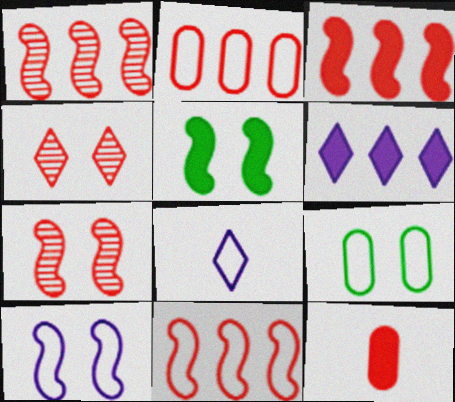[[1, 3, 11], 
[4, 11, 12], 
[5, 6, 12], 
[5, 7, 10], 
[8, 9, 11]]